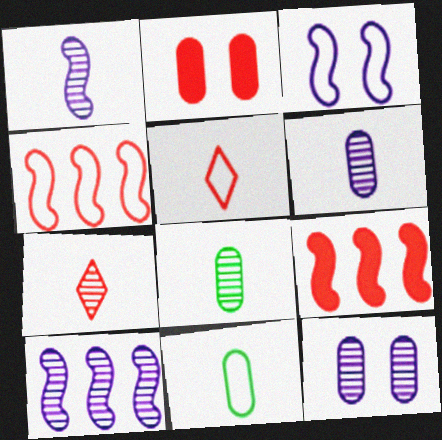[[1, 7, 8], 
[2, 4, 7]]